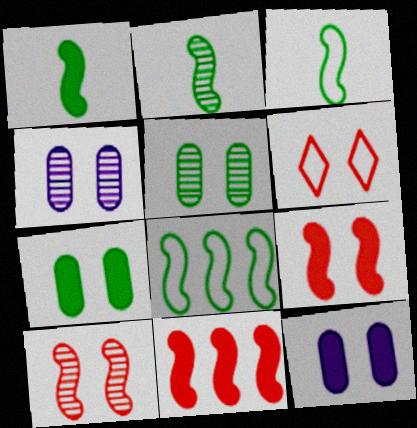[[1, 2, 3]]